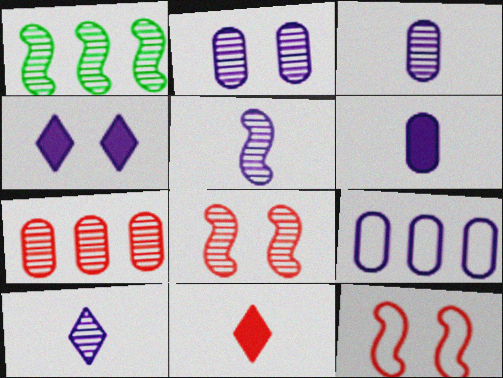[[1, 5, 8], 
[2, 6, 9], 
[3, 5, 10], 
[4, 5, 9], 
[7, 11, 12]]